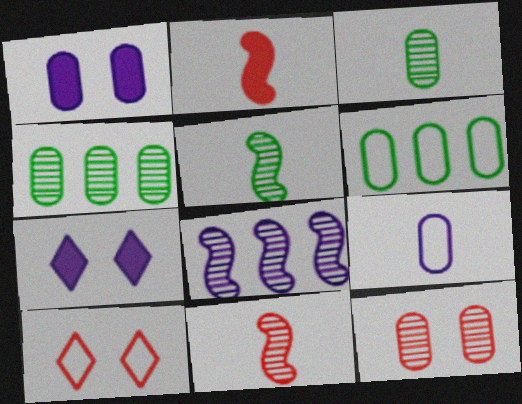[[6, 7, 11], 
[7, 8, 9]]